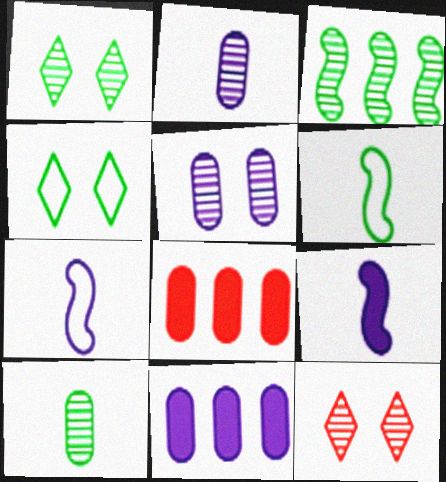[[1, 3, 10], 
[1, 7, 8], 
[2, 3, 12], 
[6, 11, 12]]